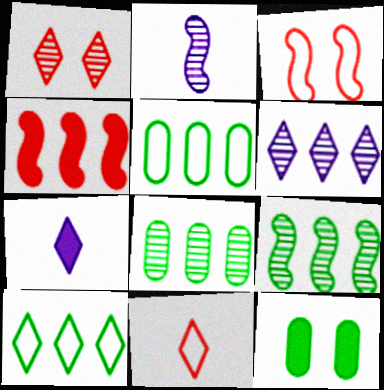[[1, 2, 8], 
[1, 7, 10], 
[3, 7, 8], 
[4, 5, 6], 
[4, 7, 12]]